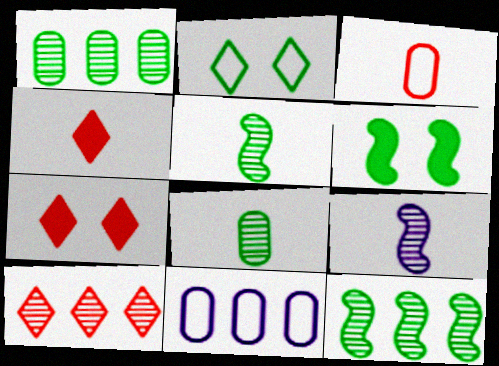[[5, 7, 11]]